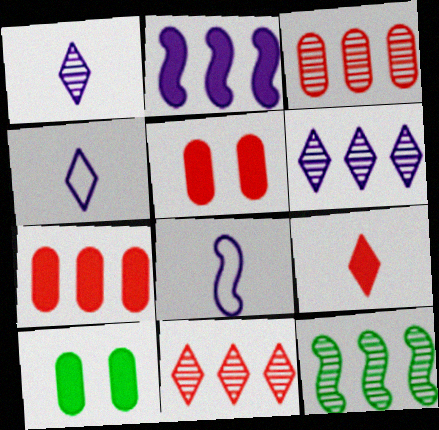[[2, 9, 10], 
[3, 6, 12], 
[4, 5, 12], 
[8, 10, 11]]